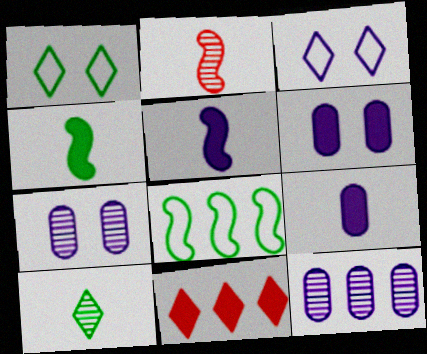[[3, 5, 12], 
[3, 10, 11], 
[4, 6, 11], 
[8, 11, 12]]